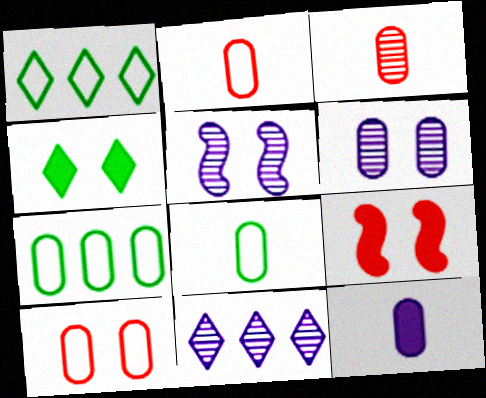[[3, 8, 12], 
[4, 5, 10], 
[8, 9, 11]]